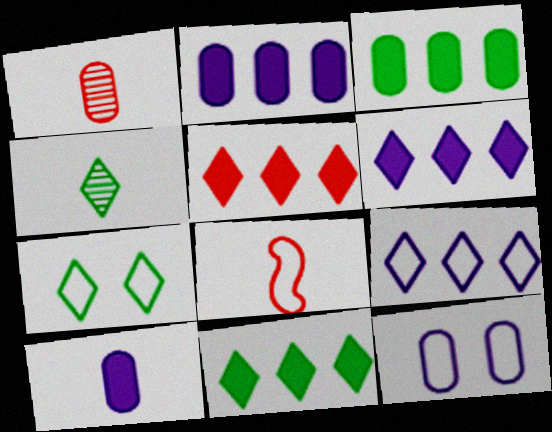[[1, 3, 12], 
[4, 7, 11], 
[4, 8, 10], 
[5, 6, 11]]